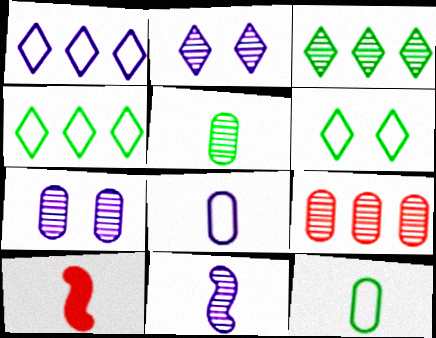[[4, 7, 10], 
[5, 7, 9]]